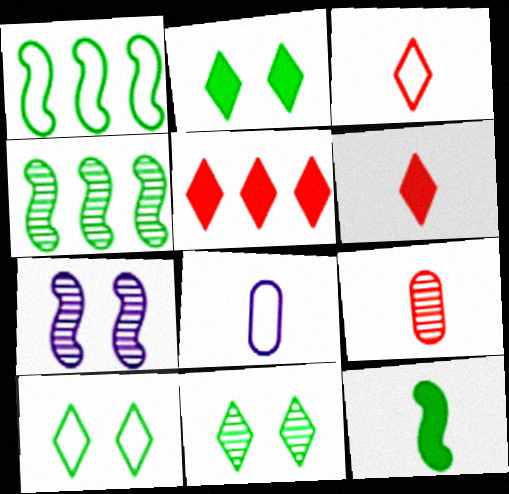[[2, 10, 11]]